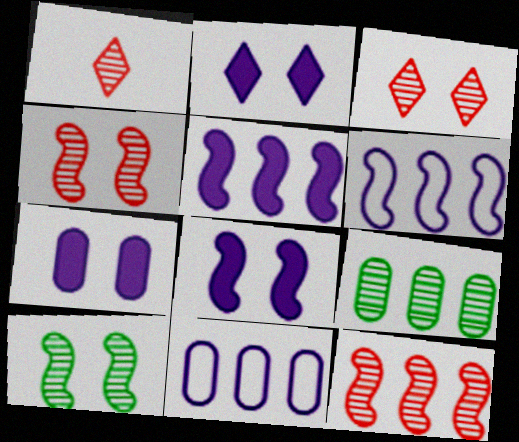[[2, 7, 8]]